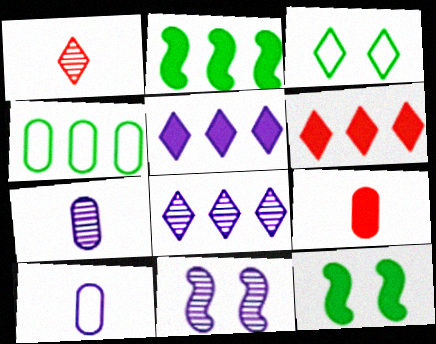[[1, 3, 5], 
[5, 9, 12], 
[5, 10, 11], 
[7, 8, 11]]